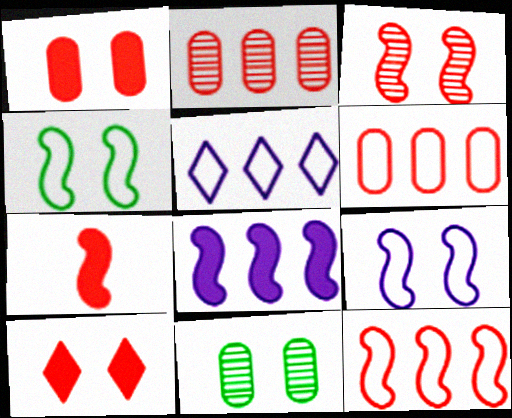[[3, 7, 12], 
[5, 7, 11], 
[9, 10, 11]]